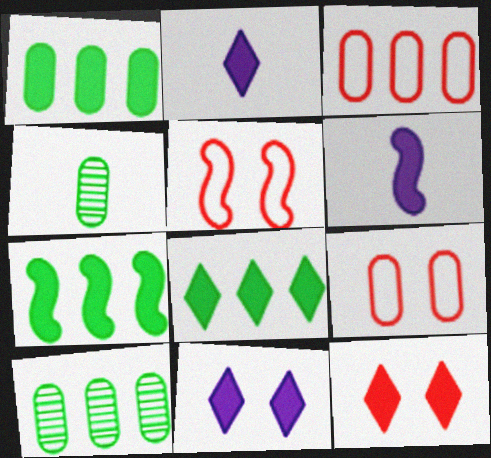[[1, 6, 12], 
[1, 7, 8], 
[2, 5, 10], 
[2, 8, 12]]